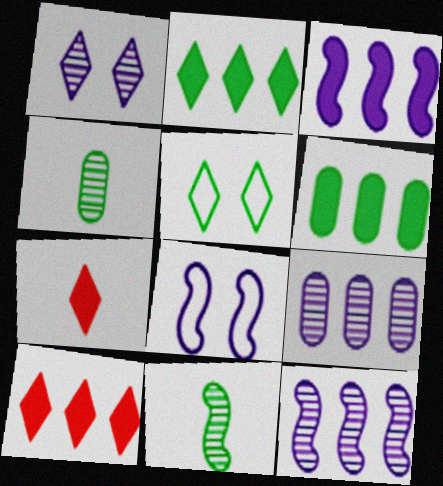[[3, 6, 10], 
[4, 8, 10], 
[5, 6, 11]]